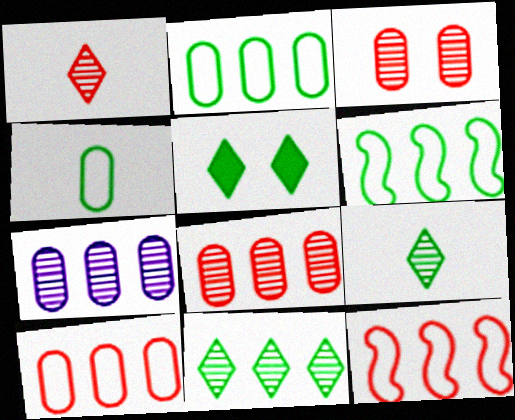[]